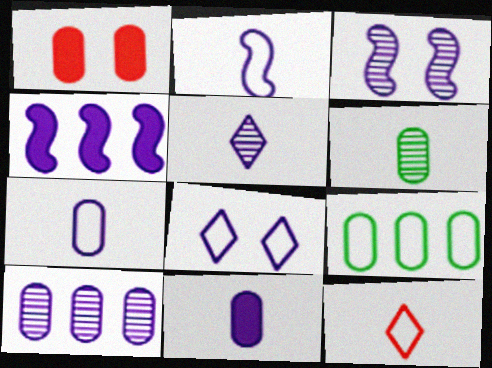[[2, 3, 4], 
[2, 5, 11], 
[3, 5, 10]]